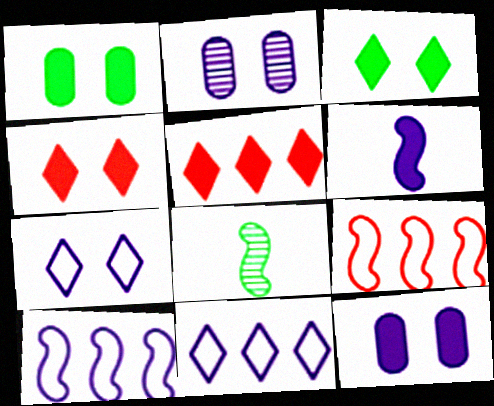[[1, 5, 6], 
[2, 6, 11]]